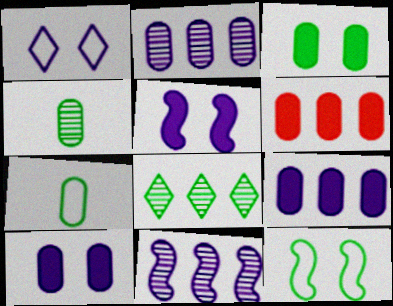[]